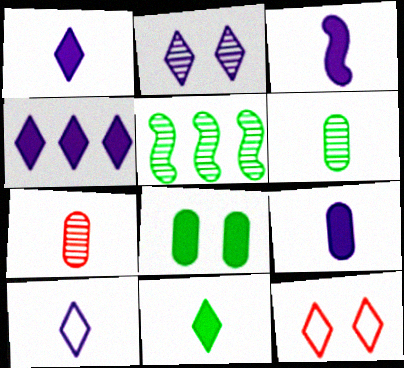[[1, 3, 9], 
[2, 4, 10], 
[2, 5, 7], 
[5, 9, 12]]